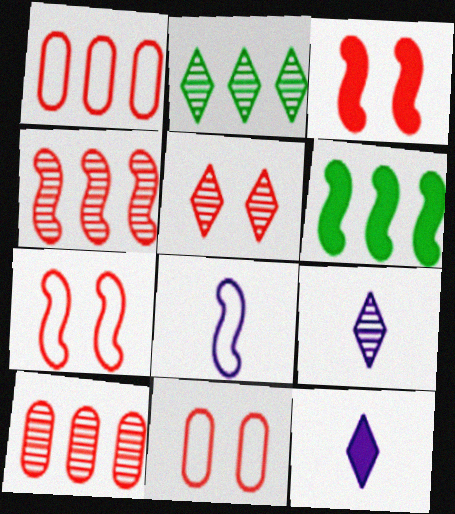[[2, 5, 9], 
[3, 5, 11], 
[6, 9, 11]]